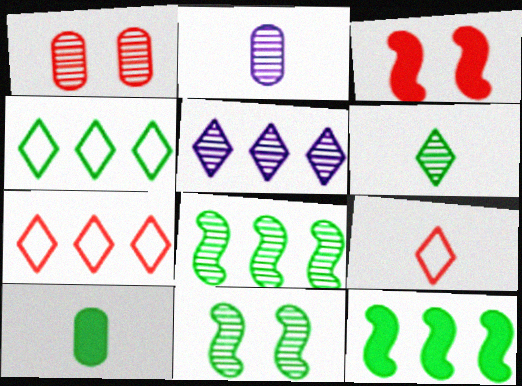[[2, 3, 4], 
[4, 10, 11]]